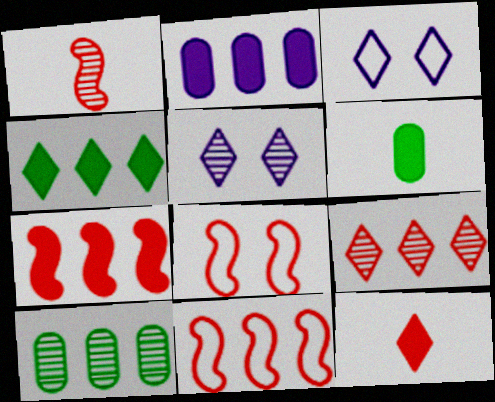[[1, 5, 10], 
[1, 7, 8], 
[2, 4, 7], 
[5, 6, 11]]